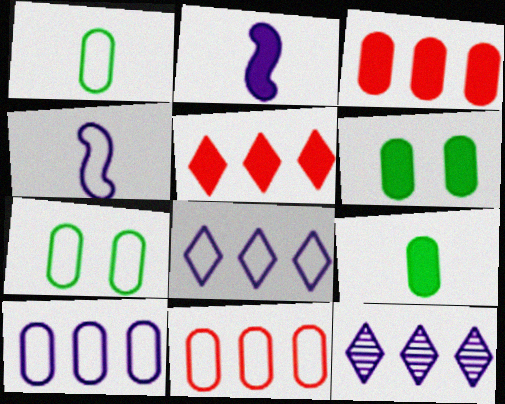[[2, 5, 6]]